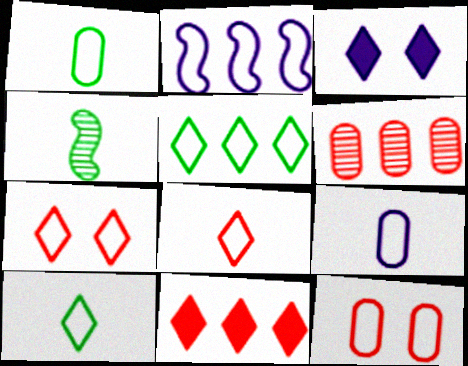[[1, 2, 7], 
[2, 10, 12]]